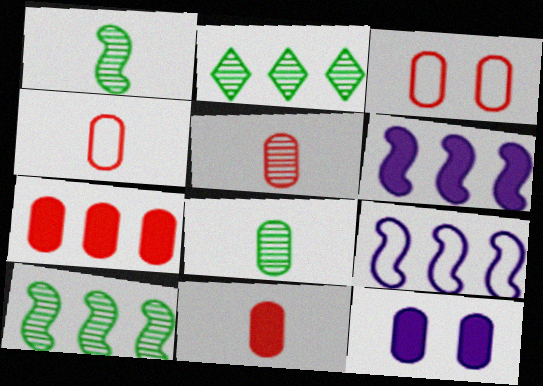[[2, 7, 9], 
[3, 5, 7], 
[4, 5, 11]]